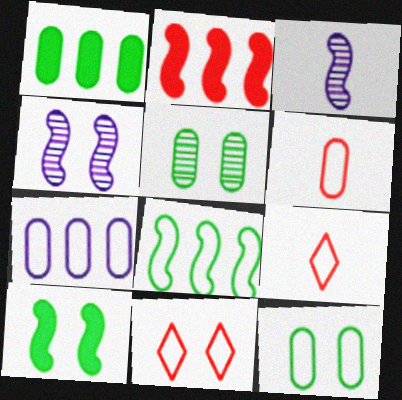[[1, 3, 11], 
[1, 4, 9], 
[6, 7, 12]]